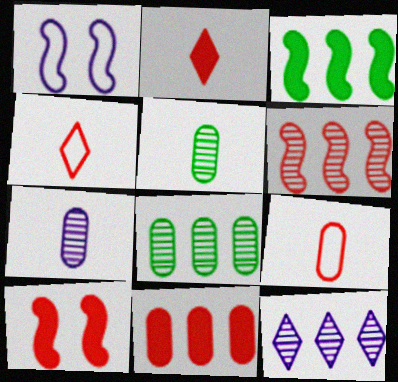[[1, 2, 8], 
[2, 10, 11], 
[6, 8, 12]]